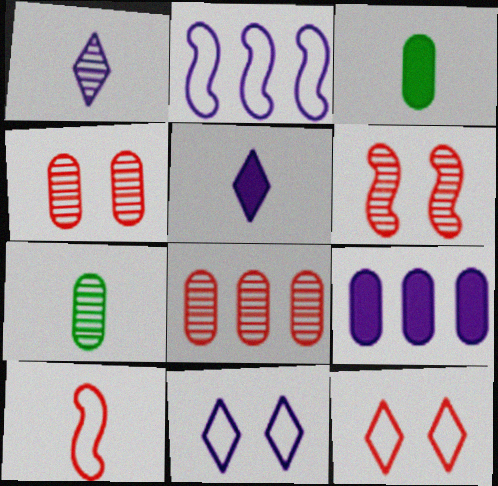[[1, 3, 10], 
[5, 7, 10]]